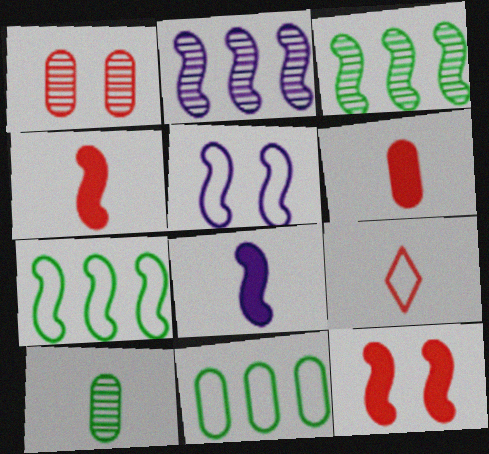[[2, 5, 8], 
[3, 4, 5], 
[5, 9, 11], 
[8, 9, 10]]